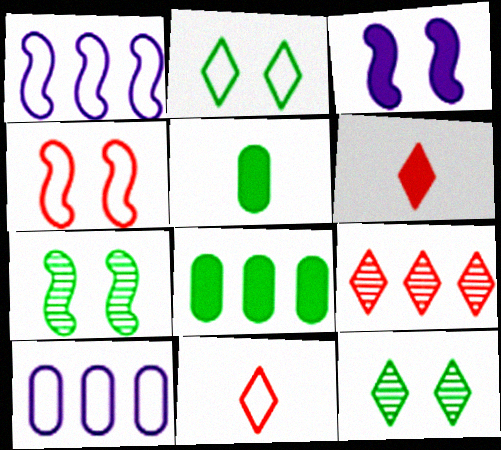[[1, 8, 9], 
[3, 4, 7], 
[3, 6, 8], 
[6, 7, 10]]